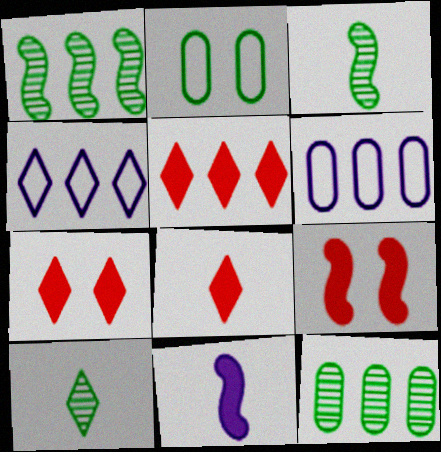[[1, 5, 6], 
[3, 6, 7], 
[4, 7, 10], 
[5, 7, 8], 
[6, 9, 10]]